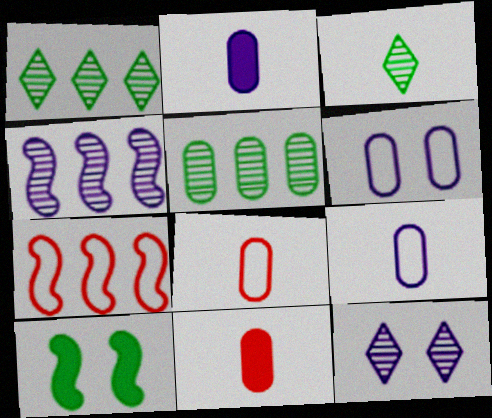[[5, 6, 11]]